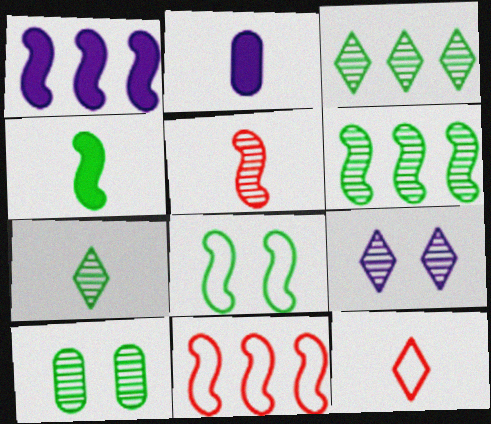[[1, 5, 8], 
[1, 6, 11], 
[1, 10, 12], 
[4, 6, 8], 
[6, 7, 10]]